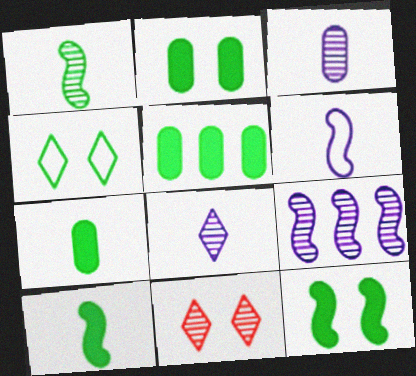[[1, 4, 5], 
[2, 5, 7], 
[5, 6, 11]]